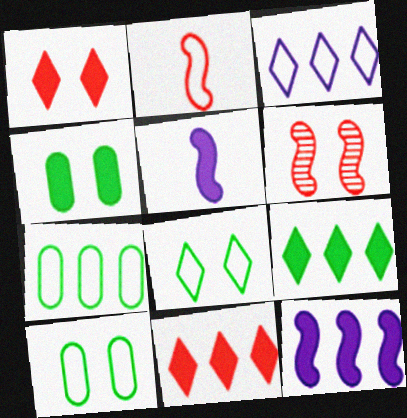[[2, 3, 10], 
[4, 5, 11]]